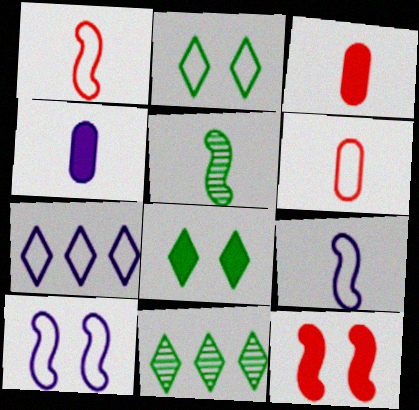[[3, 10, 11]]